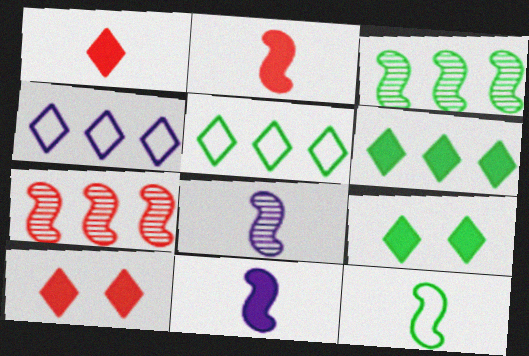[[2, 8, 12]]